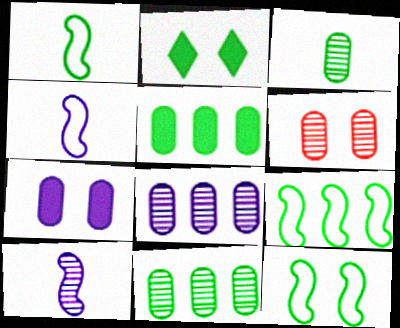[[1, 2, 11], 
[1, 9, 12], 
[2, 3, 9], 
[3, 6, 8]]